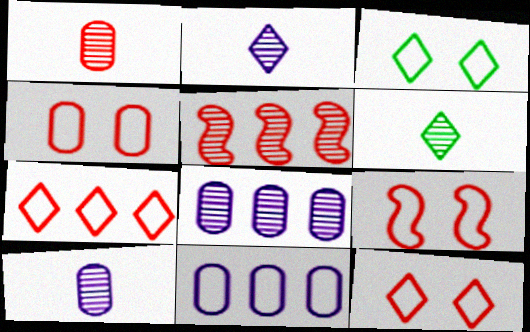[[4, 9, 12]]